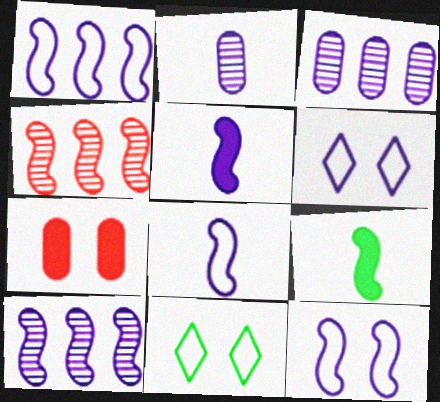[[1, 8, 12], 
[3, 5, 6], 
[4, 9, 12], 
[5, 10, 12]]